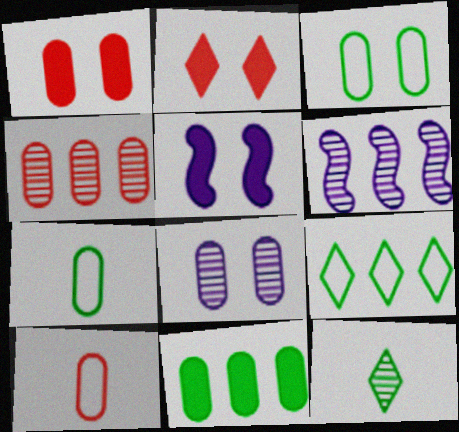[[1, 3, 8], 
[1, 4, 10], 
[2, 6, 7], 
[8, 10, 11]]